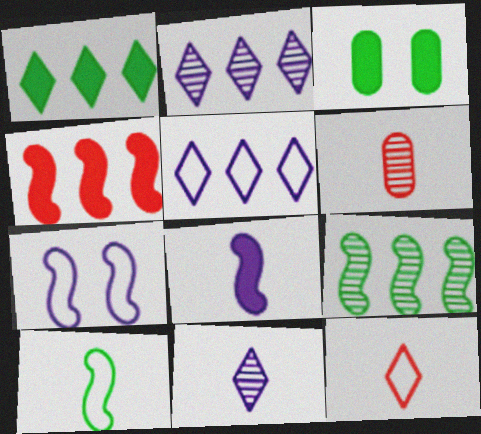[[1, 6, 7]]